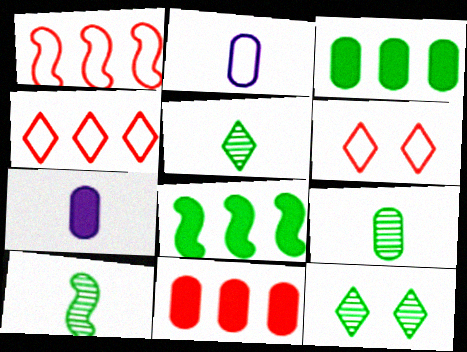[[1, 7, 12], 
[5, 9, 10]]